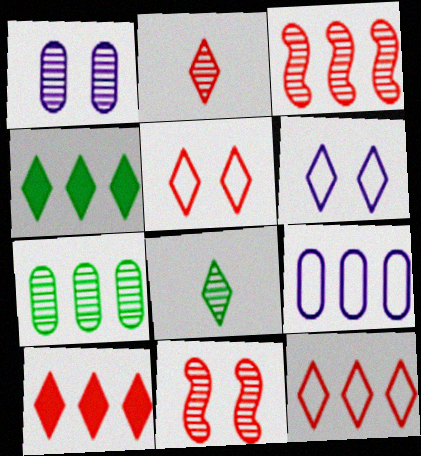[[1, 3, 8], 
[2, 4, 6], 
[2, 5, 10], 
[3, 4, 9], 
[6, 8, 10]]